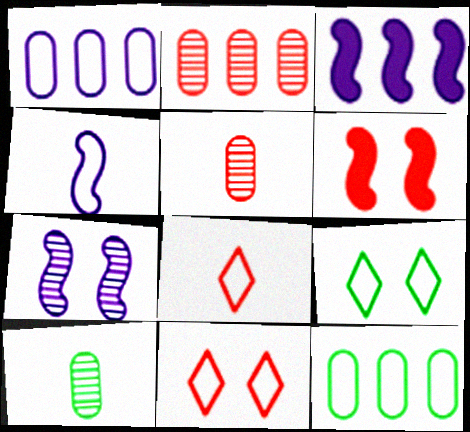[[2, 6, 8], 
[3, 4, 7], 
[3, 5, 9], 
[3, 10, 11], 
[4, 11, 12]]